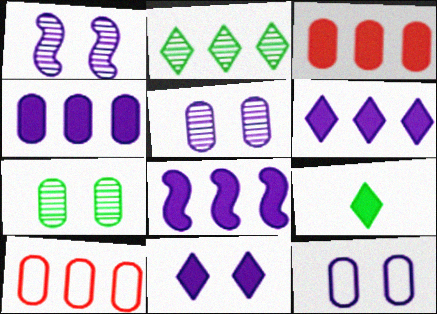[[1, 9, 10], 
[1, 11, 12], 
[2, 8, 10], 
[4, 6, 8]]